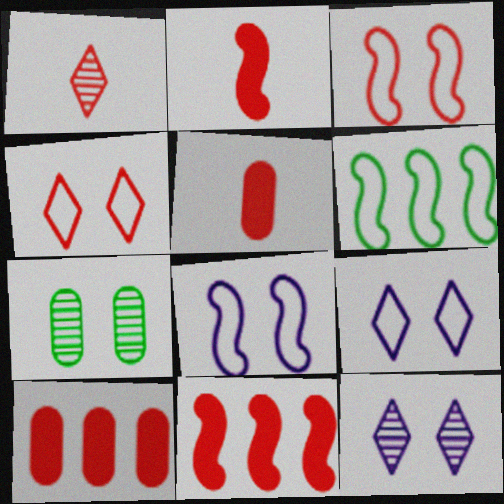[[1, 3, 10], 
[5, 6, 12]]